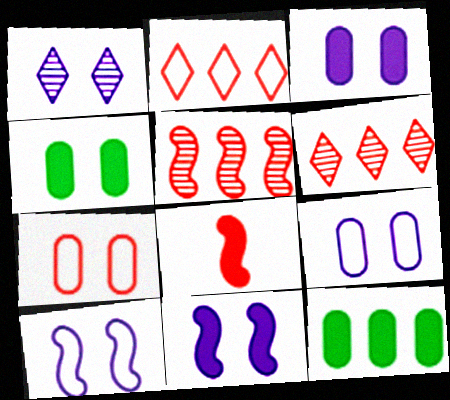[[1, 3, 10], 
[1, 9, 11], 
[6, 7, 8]]